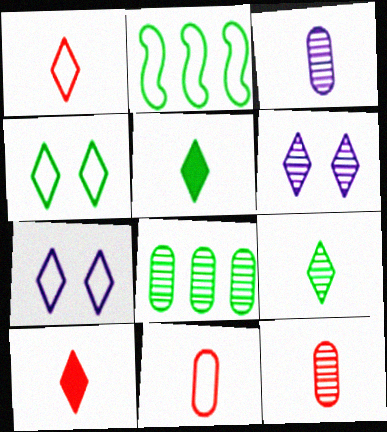[[2, 7, 11]]